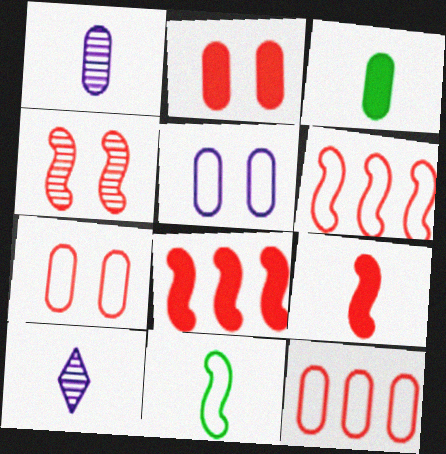[[4, 6, 9]]